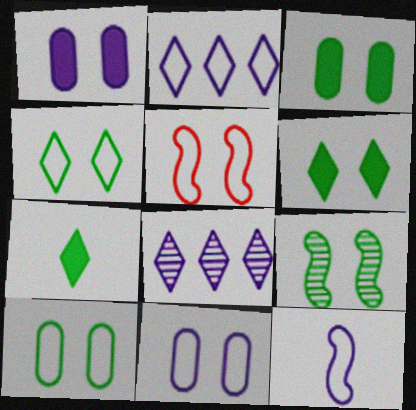[[1, 8, 12], 
[2, 11, 12], 
[3, 4, 9], 
[4, 5, 11], 
[6, 9, 10]]